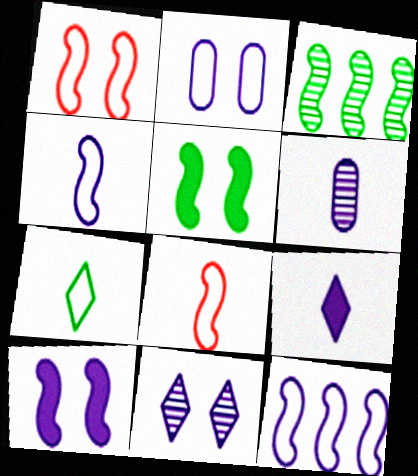[[2, 10, 11], 
[3, 8, 10], 
[4, 6, 9]]